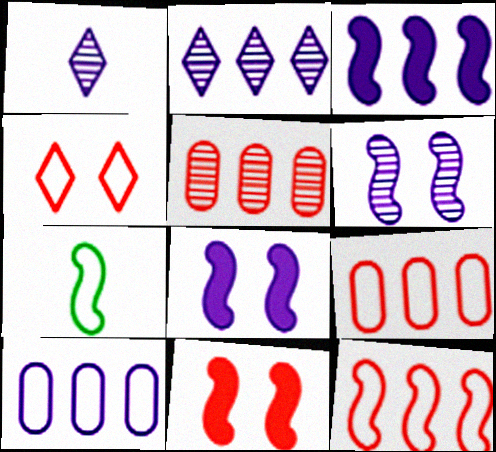[[1, 8, 10], 
[2, 3, 10], 
[4, 7, 10]]